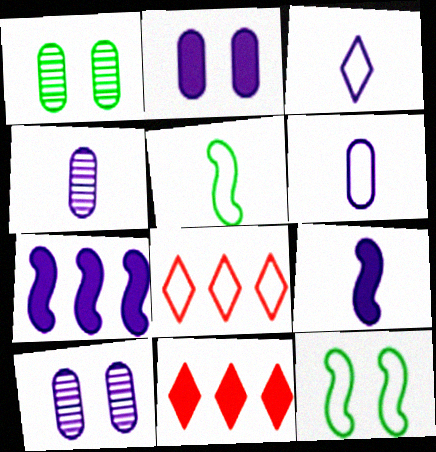[[1, 8, 9], 
[3, 4, 9], 
[3, 7, 10], 
[4, 11, 12], 
[5, 10, 11], 
[6, 8, 12]]